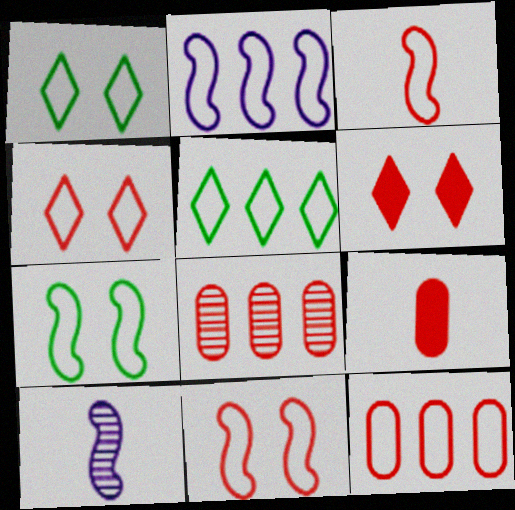[[2, 3, 7], 
[2, 5, 12], 
[3, 4, 12], 
[3, 6, 8]]